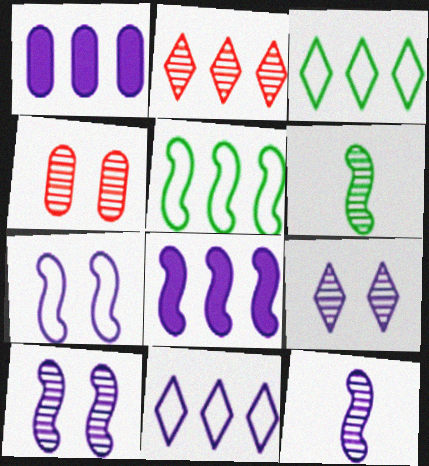[[1, 2, 5], 
[7, 8, 12]]